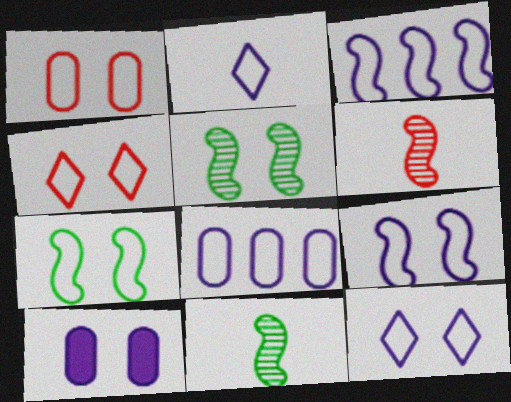[[1, 7, 12], 
[2, 8, 9], 
[4, 5, 10]]